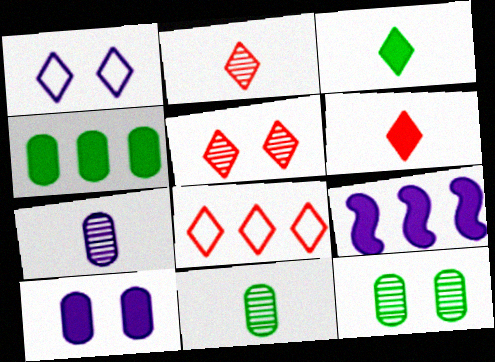[[1, 7, 9], 
[5, 6, 8]]